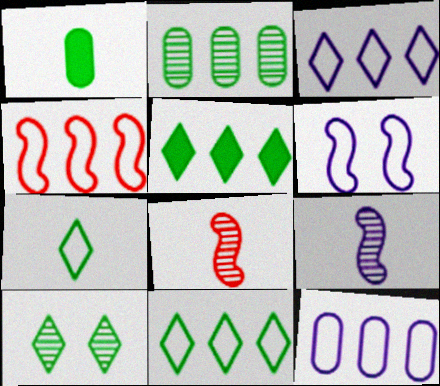[[4, 11, 12], 
[5, 7, 10]]